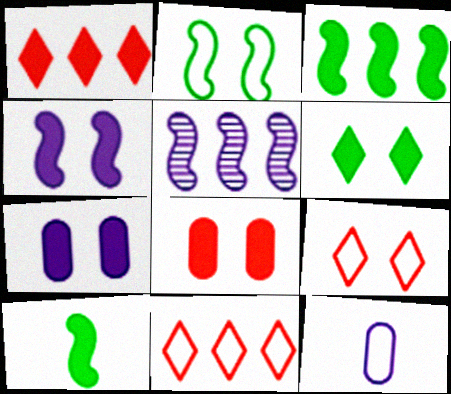[[1, 7, 10], 
[2, 11, 12], 
[4, 6, 8]]